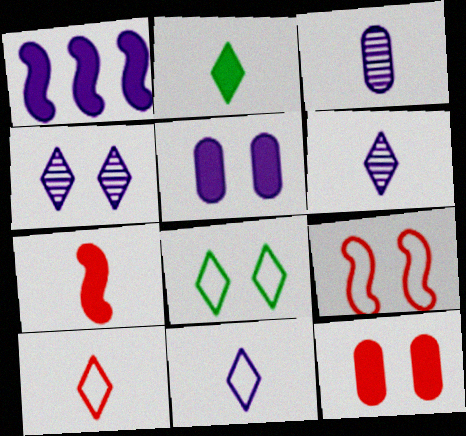[[1, 2, 12], 
[2, 6, 10]]